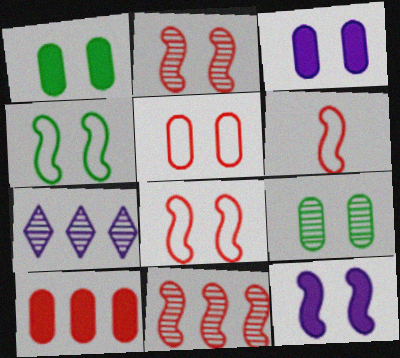[[1, 6, 7], 
[2, 4, 12], 
[3, 5, 9]]